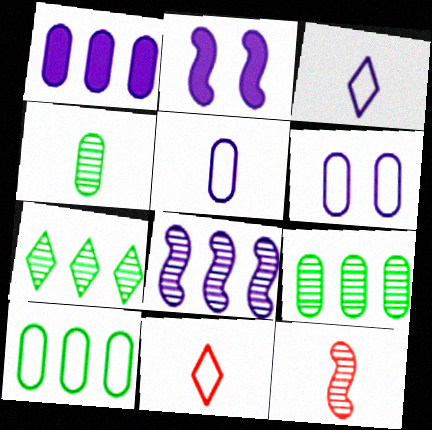[[2, 9, 11]]